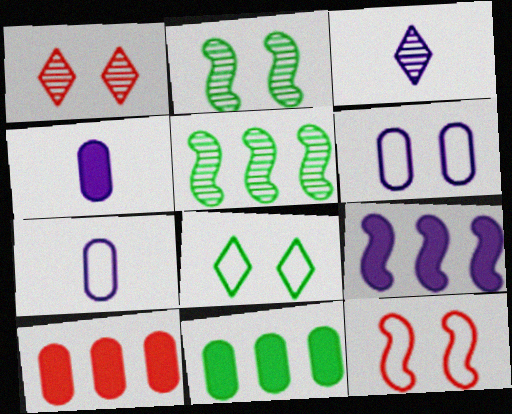[[3, 6, 9], 
[3, 11, 12], 
[6, 8, 12]]